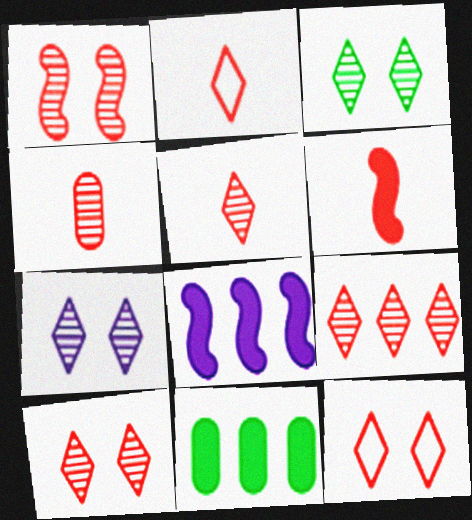[[1, 4, 9], 
[2, 4, 6], 
[3, 7, 10], 
[5, 9, 10]]